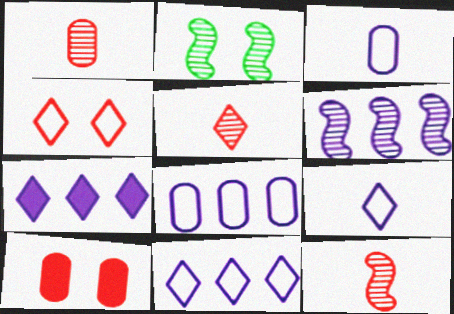[[1, 5, 12], 
[2, 6, 12], 
[6, 7, 8]]